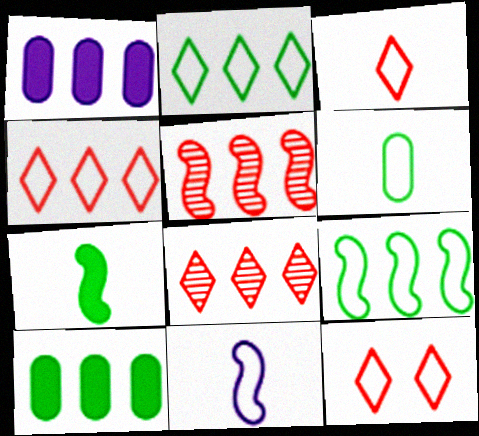[[1, 2, 5], 
[1, 8, 9], 
[3, 4, 12], 
[3, 6, 11]]